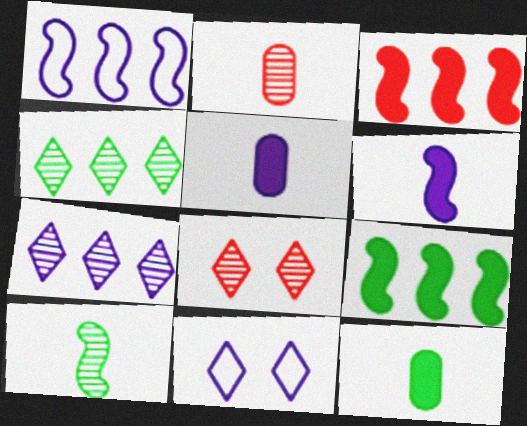[[1, 8, 12], 
[2, 9, 11]]